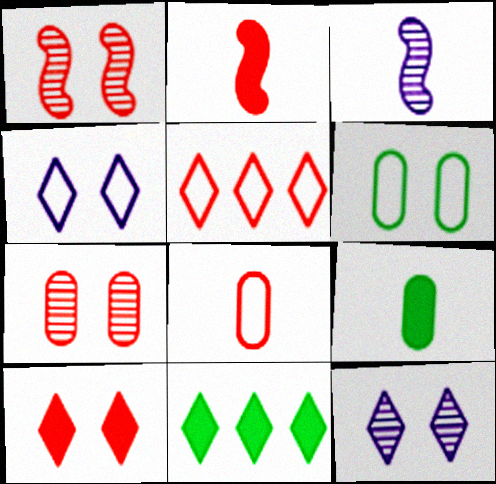[[2, 5, 7]]